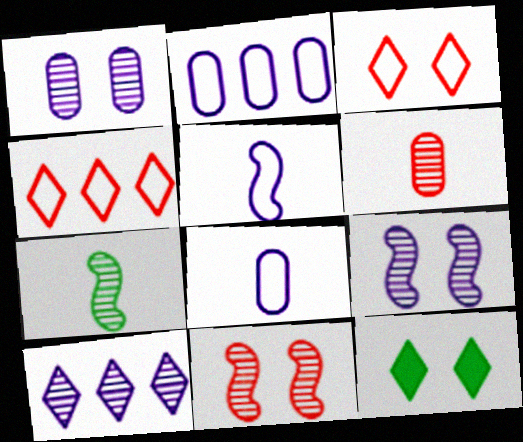[]